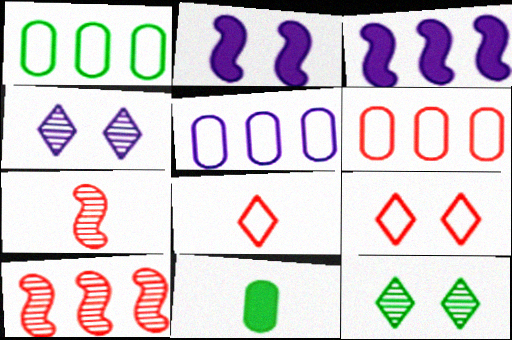[[1, 5, 6]]